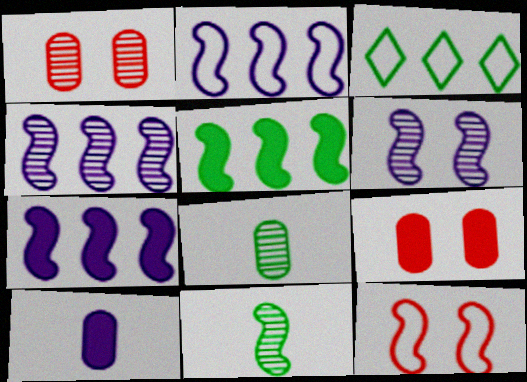[[2, 4, 7], 
[7, 11, 12]]